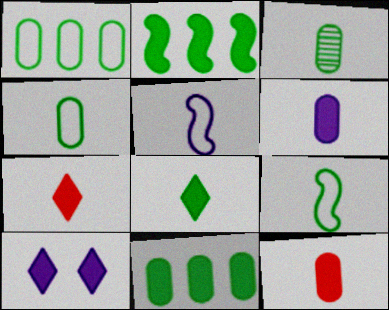[[2, 10, 12], 
[3, 5, 7], 
[3, 8, 9]]